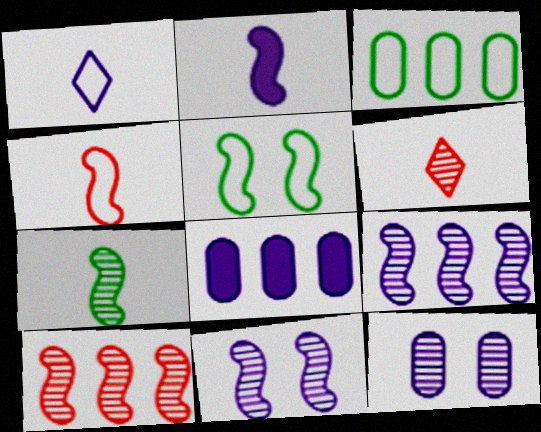[[1, 8, 11], 
[2, 4, 7], 
[2, 5, 10], 
[5, 6, 8], 
[7, 10, 11]]